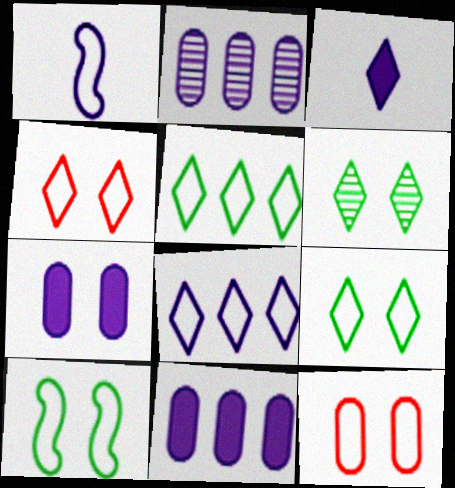[[1, 5, 12]]